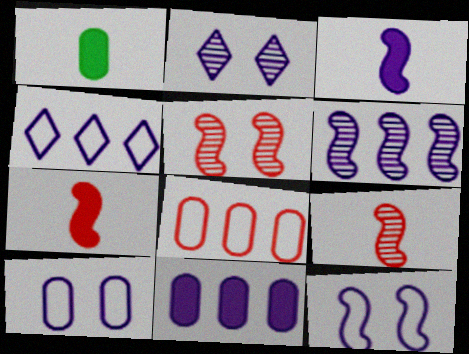[[1, 4, 5], 
[3, 6, 12], 
[4, 6, 11]]